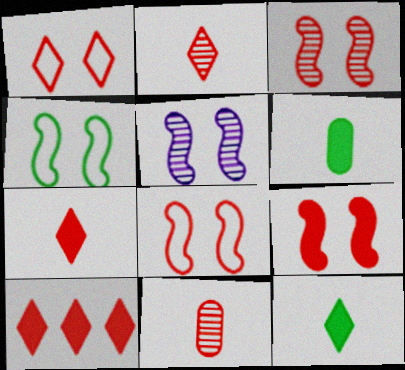[[1, 2, 10], 
[3, 8, 9], 
[4, 5, 9], 
[8, 10, 11]]